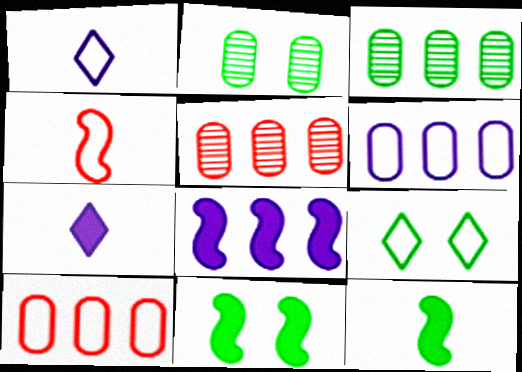[[1, 5, 11], 
[2, 9, 11], 
[3, 9, 12], 
[4, 6, 9]]